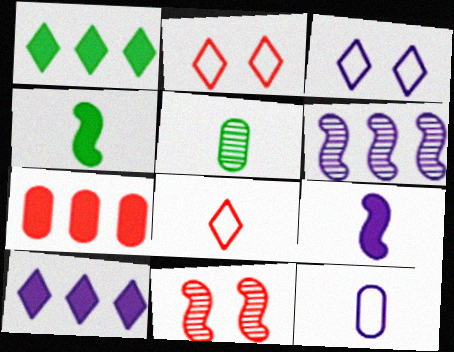[[1, 11, 12], 
[5, 8, 9], 
[7, 8, 11]]